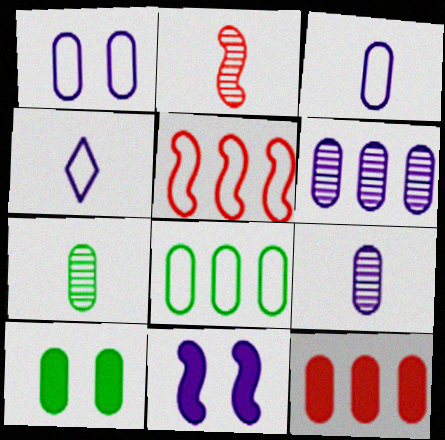[[1, 7, 12], 
[4, 6, 11], 
[6, 8, 12], 
[7, 8, 10]]